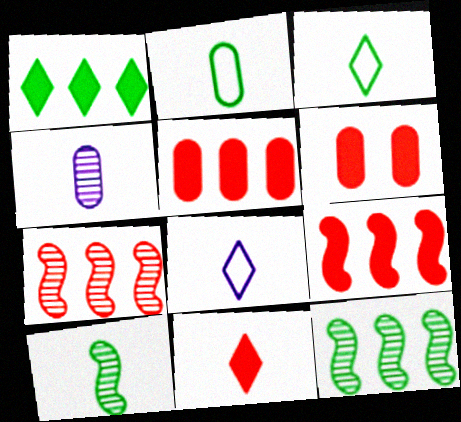[[6, 8, 12], 
[6, 9, 11]]